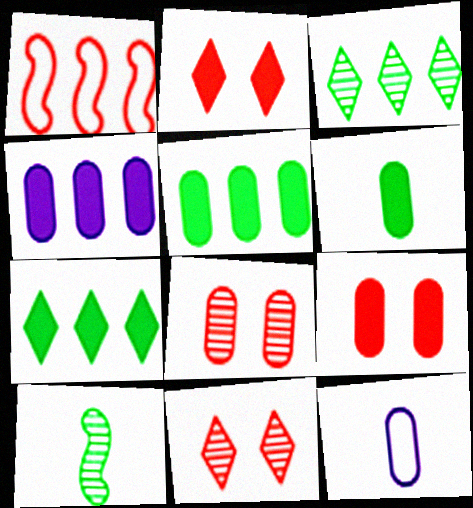[[1, 3, 4], 
[4, 6, 9], 
[5, 8, 12]]